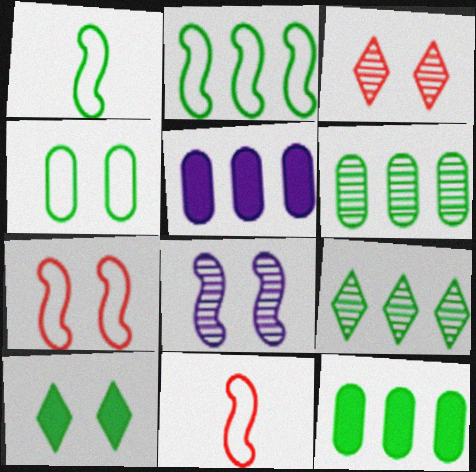[[1, 3, 5], 
[1, 6, 10], 
[2, 9, 12]]